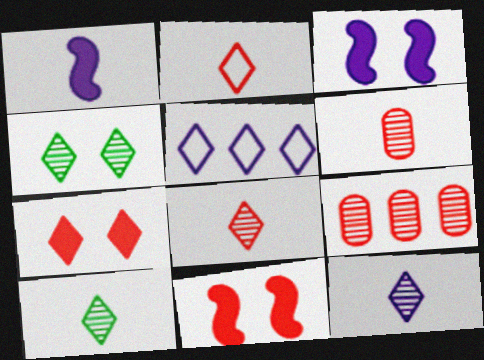[[2, 9, 11], 
[5, 7, 10], 
[8, 10, 12]]